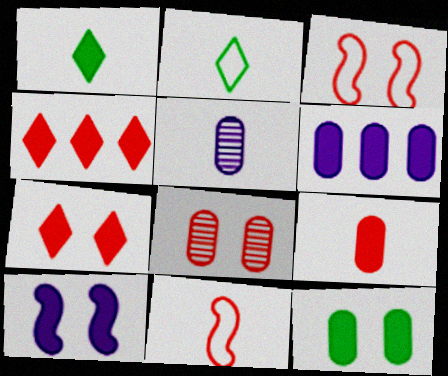[[1, 5, 11], 
[3, 7, 8], 
[4, 8, 11], 
[6, 9, 12], 
[7, 10, 12]]